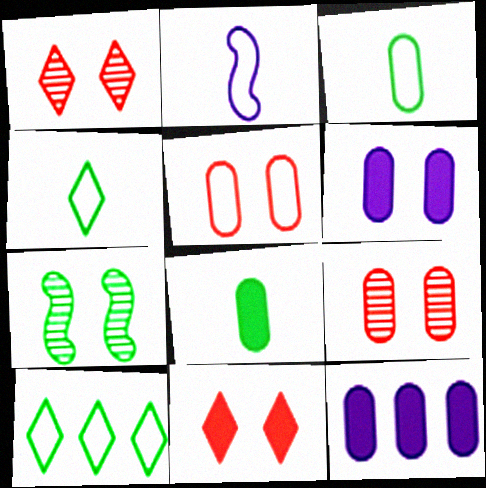[[2, 5, 10], 
[3, 9, 12], 
[7, 8, 10]]